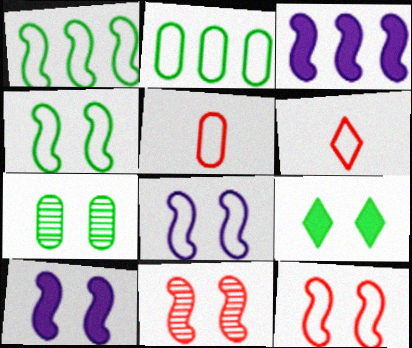[[2, 6, 8], 
[3, 6, 7], 
[4, 7, 9], 
[4, 8, 12], 
[4, 10, 11]]